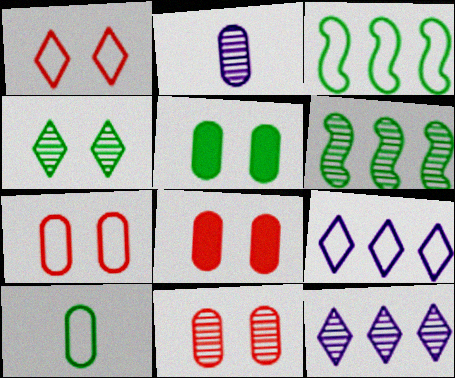[[7, 8, 11]]